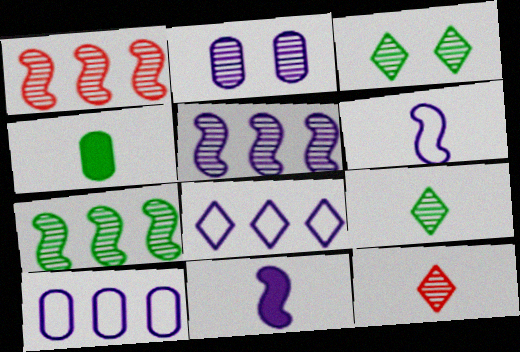[[1, 2, 9], 
[1, 5, 7], 
[2, 7, 12], 
[2, 8, 11], 
[4, 6, 12]]